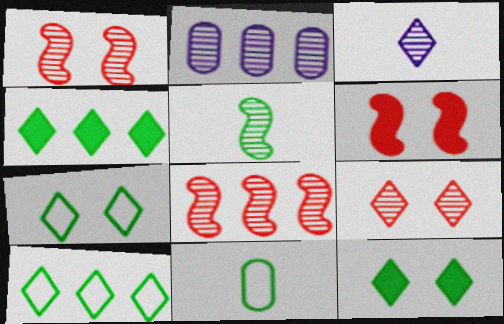[[2, 5, 9]]